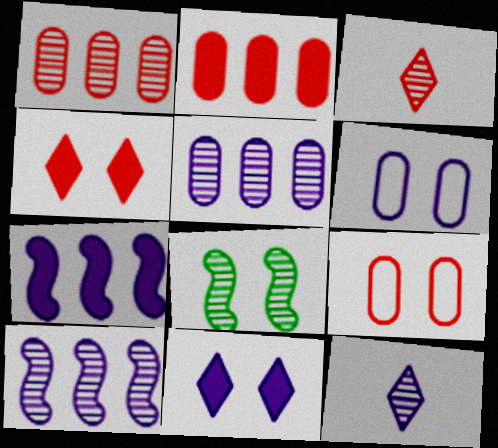[[1, 8, 12], 
[3, 5, 8], 
[4, 6, 8], 
[6, 7, 12], 
[8, 9, 11]]